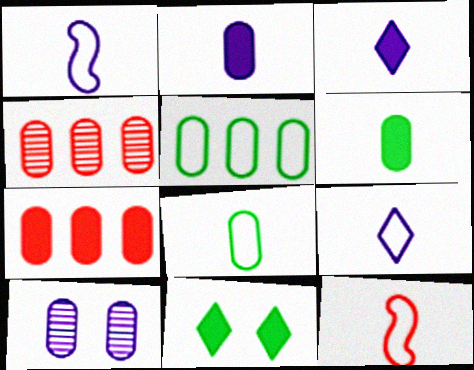[[1, 4, 11], 
[7, 8, 10], 
[8, 9, 12]]